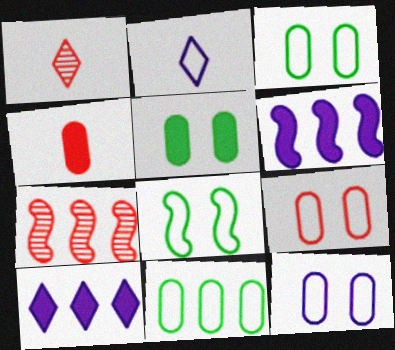[[1, 3, 6], 
[2, 5, 7], 
[3, 9, 12], 
[7, 10, 11]]